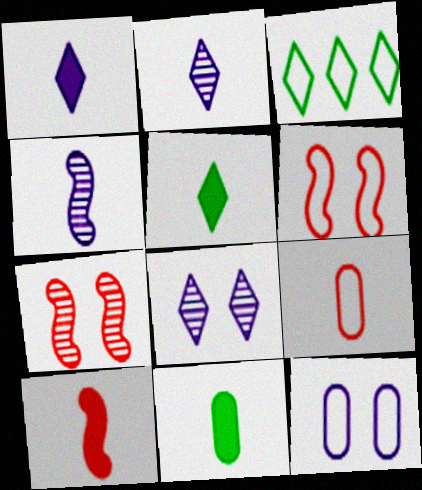[[1, 10, 11], 
[4, 5, 9]]